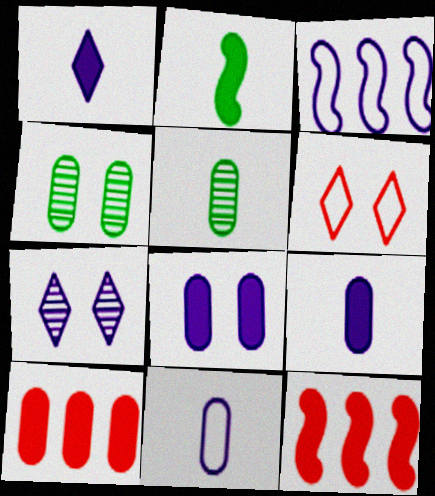[[3, 7, 9], 
[4, 10, 11]]